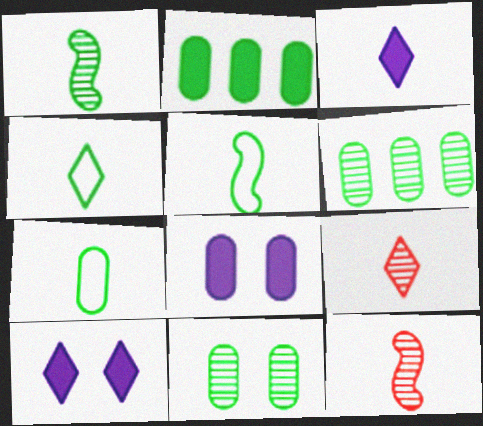[[2, 7, 11], 
[3, 4, 9], 
[3, 7, 12], 
[4, 5, 7]]